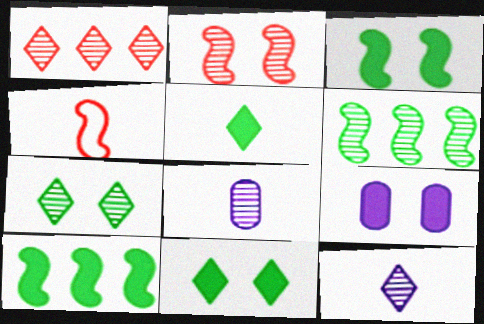[[1, 7, 12], 
[4, 5, 8]]